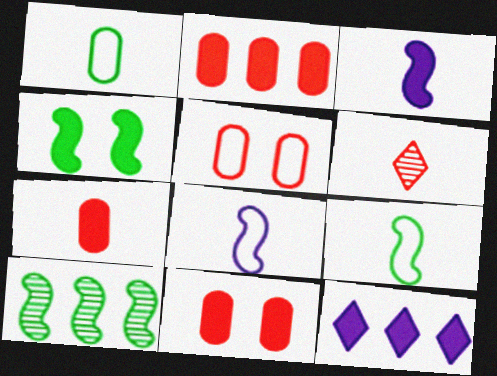[[1, 3, 6], 
[2, 7, 11], 
[4, 7, 12], 
[4, 9, 10]]